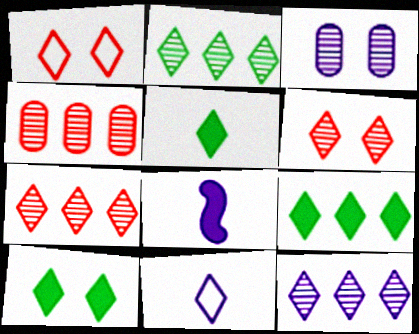[[1, 5, 12], 
[2, 7, 12], 
[5, 9, 10], 
[6, 9, 11], 
[7, 10, 11]]